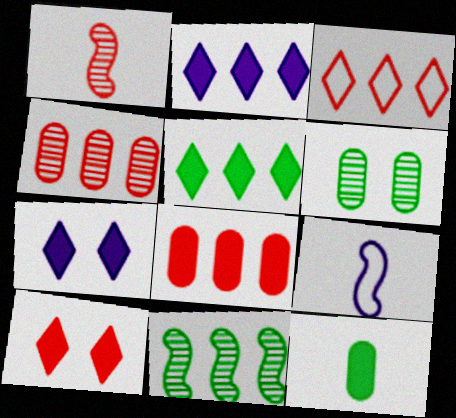[]